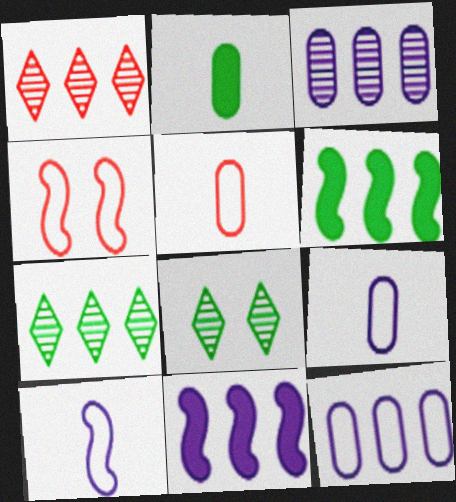[[1, 6, 12], 
[5, 8, 11]]